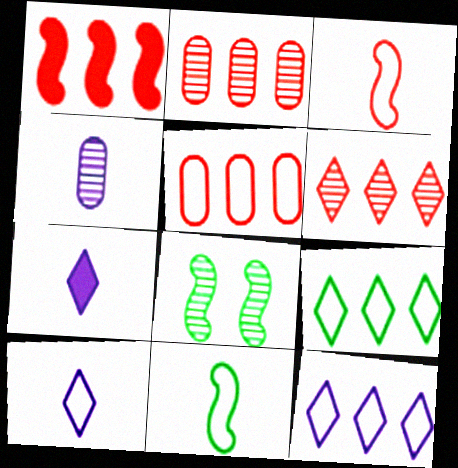[[1, 5, 6], 
[4, 6, 8], 
[5, 7, 8]]